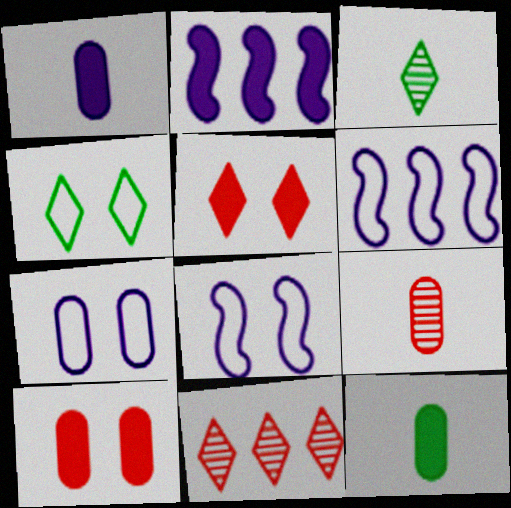[[2, 4, 9], 
[2, 5, 12], 
[3, 6, 10], 
[8, 11, 12]]